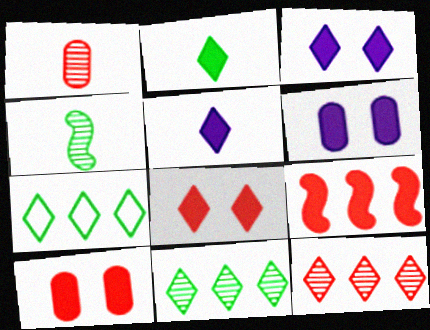[[2, 6, 9]]